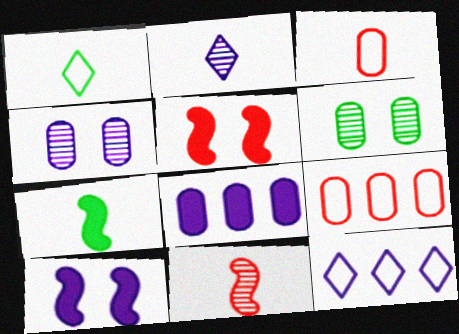[[2, 3, 7], 
[3, 6, 8]]